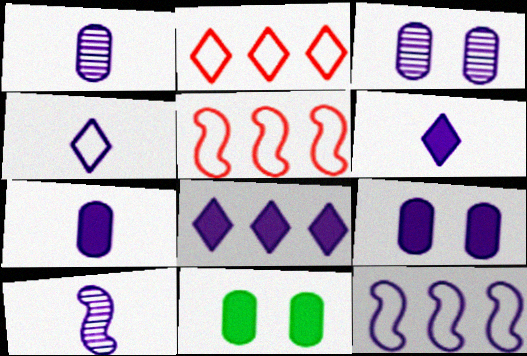[[2, 10, 11], 
[3, 6, 12], 
[4, 7, 10]]